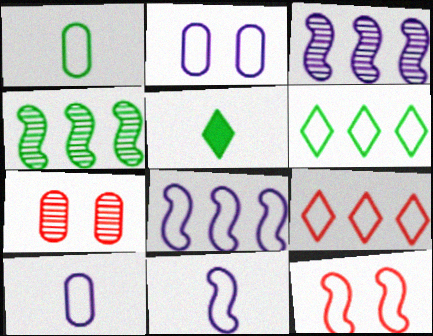[[5, 7, 8], 
[6, 10, 12]]